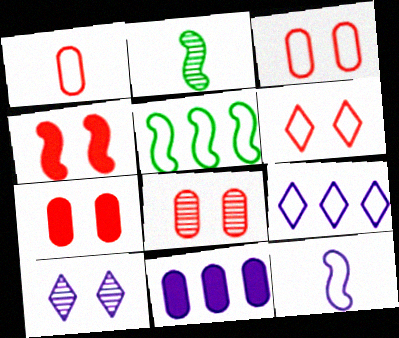[[2, 6, 11], 
[2, 7, 9], 
[3, 7, 8], 
[4, 6, 8], 
[10, 11, 12]]